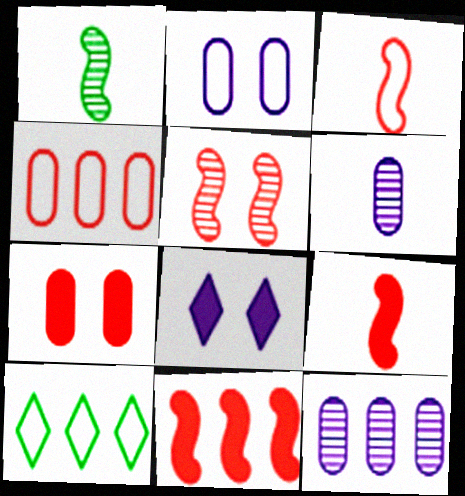[[1, 4, 8], 
[2, 3, 10], 
[3, 5, 11], 
[10, 11, 12]]